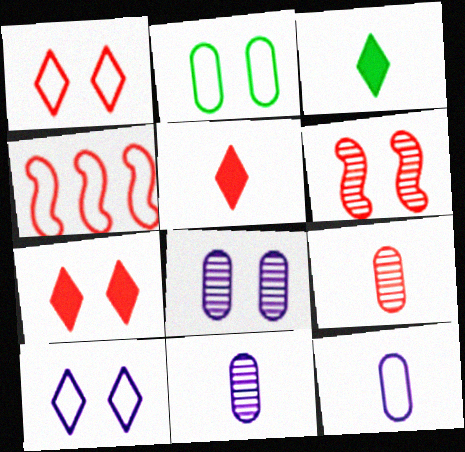[[3, 4, 8], 
[4, 7, 9]]